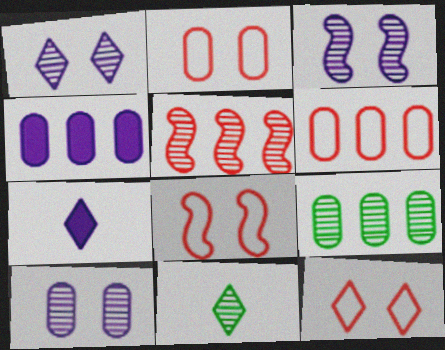[[1, 3, 10], 
[2, 8, 12], 
[4, 6, 9], 
[4, 8, 11], 
[5, 10, 11], 
[7, 8, 9]]